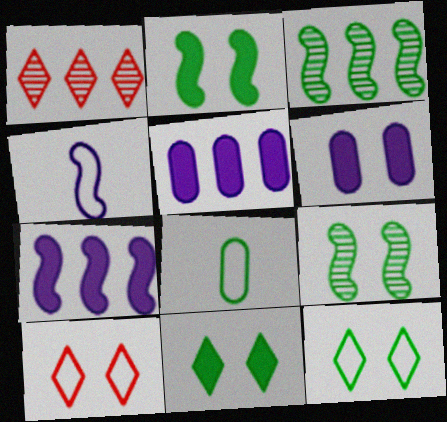[[3, 8, 11], 
[6, 9, 10]]